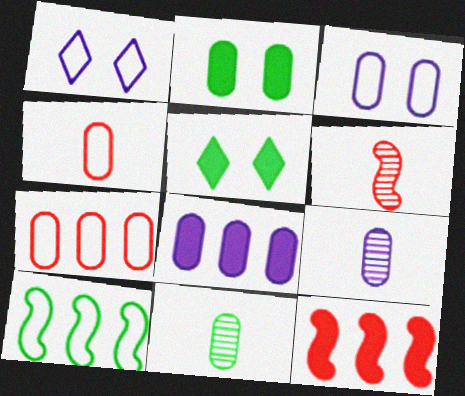[[1, 4, 10], 
[1, 11, 12], 
[2, 7, 9], 
[3, 8, 9], 
[5, 10, 11]]